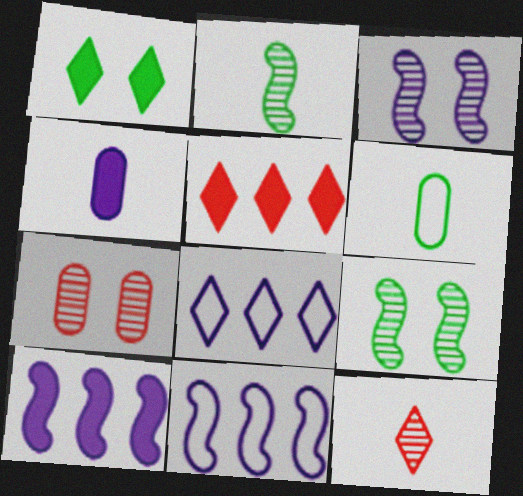[[1, 8, 12], 
[3, 4, 8], 
[3, 5, 6]]